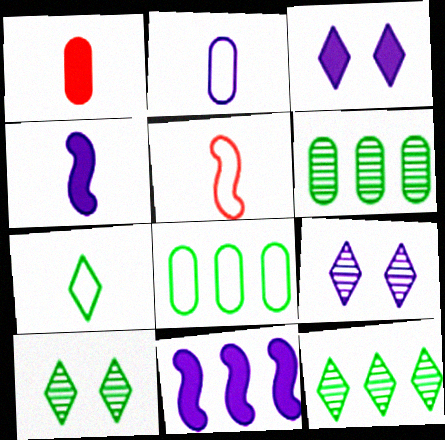[[2, 5, 7], 
[2, 9, 11], 
[3, 5, 6]]